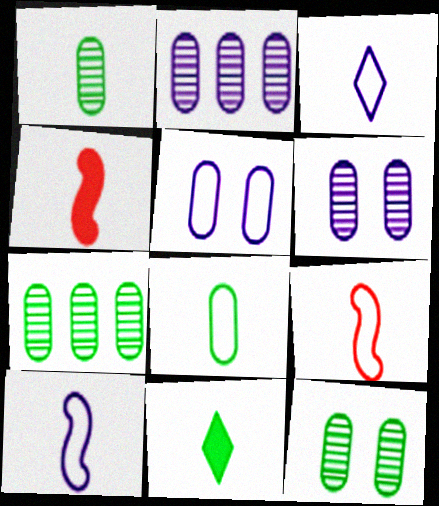[[1, 3, 4], 
[1, 7, 12], 
[3, 8, 9]]